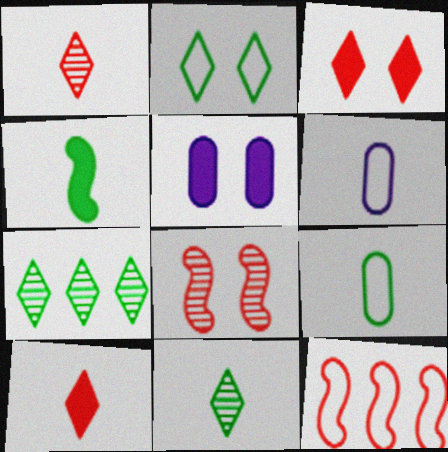[[1, 4, 6], 
[2, 5, 8], 
[2, 6, 12], 
[4, 9, 11], 
[5, 11, 12]]